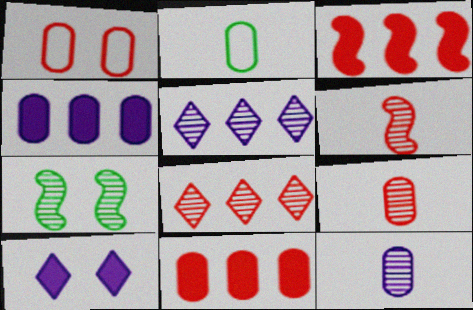[[1, 7, 10], 
[1, 9, 11], 
[5, 7, 9], 
[7, 8, 12]]